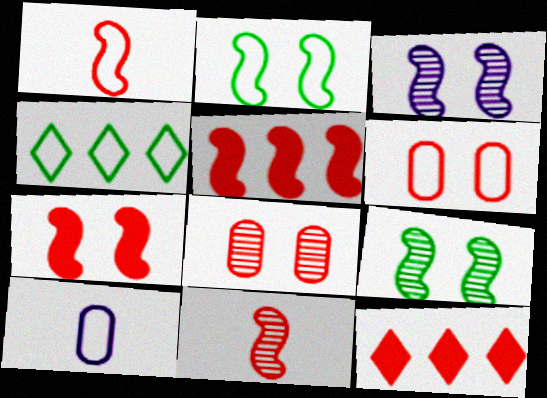[[1, 8, 12], 
[2, 3, 7], 
[6, 11, 12], 
[9, 10, 12]]